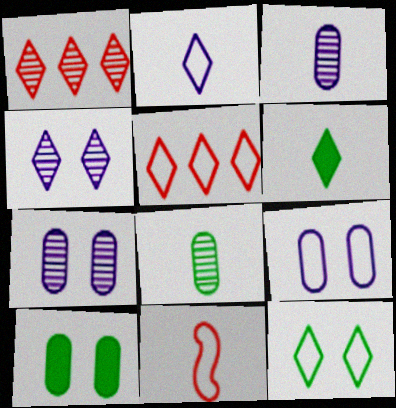[[2, 5, 12], 
[3, 6, 11], 
[4, 5, 6]]